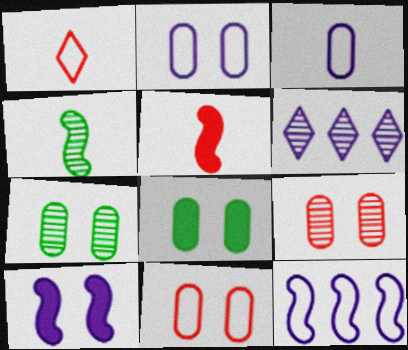[[2, 8, 9], 
[3, 6, 10], 
[4, 6, 9]]